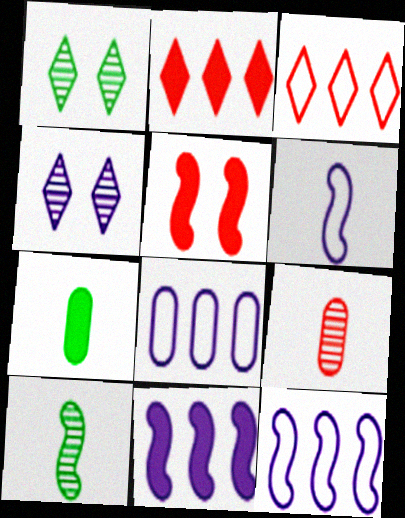[[3, 5, 9], 
[5, 10, 12]]